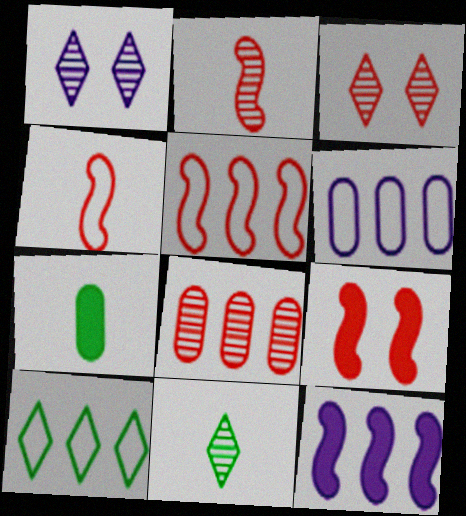[[1, 5, 7], 
[2, 3, 8], 
[2, 5, 9], 
[5, 6, 10], 
[6, 9, 11], 
[8, 10, 12]]